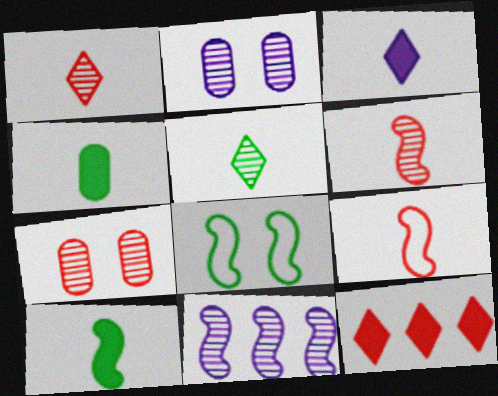[[5, 7, 11], 
[7, 9, 12]]